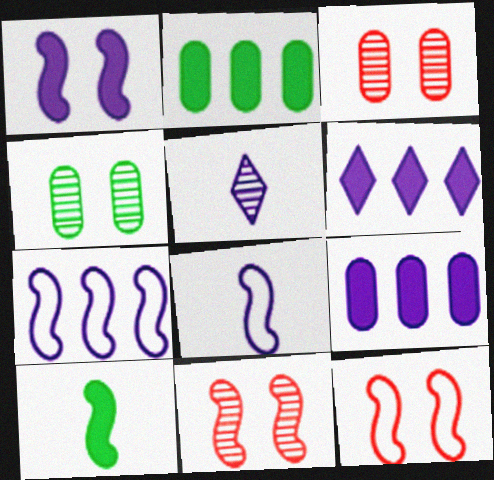[[2, 5, 12], 
[7, 10, 11]]